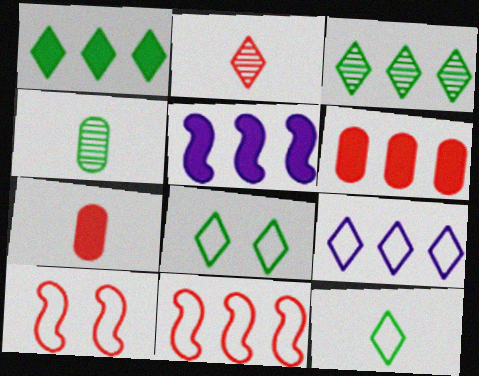[[1, 5, 6], 
[2, 6, 10]]